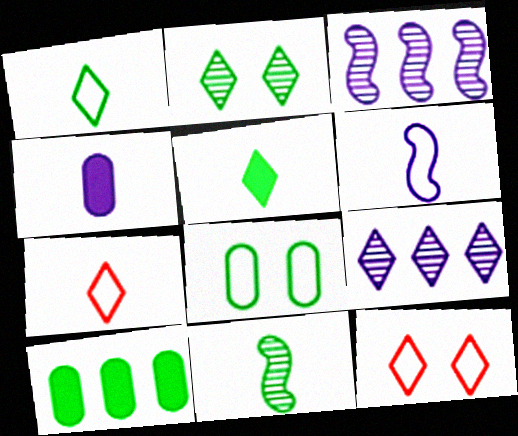[[4, 7, 11], 
[5, 9, 12]]